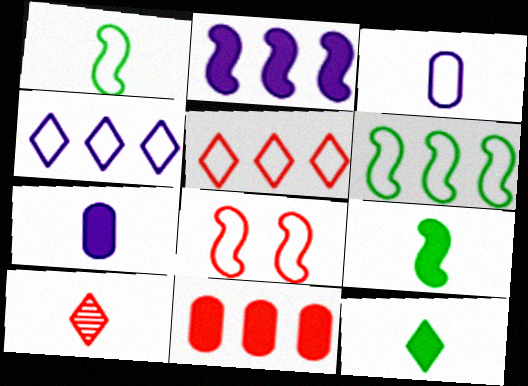[[1, 7, 10], 
[3, 9, 10], 
[8, 10, 11]]